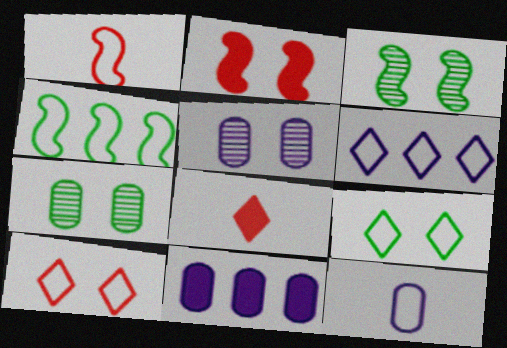[[2, 5, 9], 
[4, 5, 8], 
[4, 10, 12], 
[5, 11, 12]]